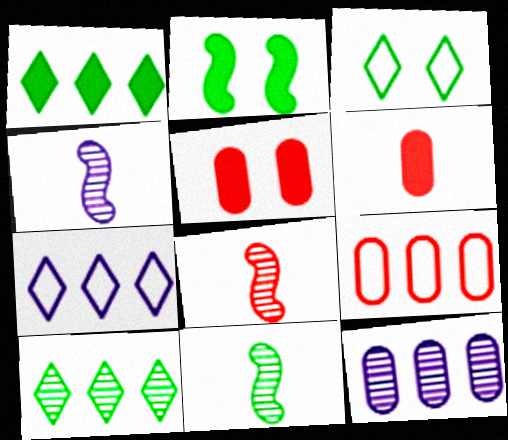[[4, 8, 11], 
[5, 7, 11]]